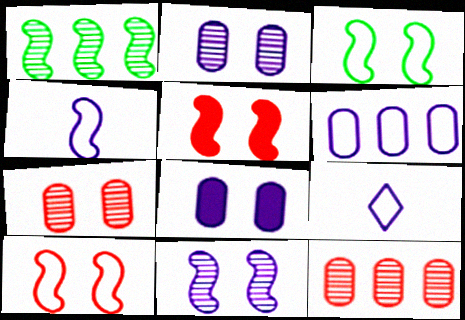[[1, 4, 5], 
[3, 5, 11]]